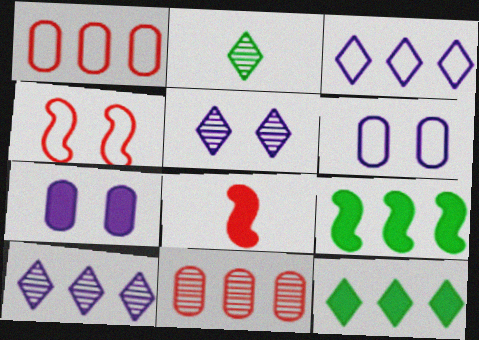[[1, 9, 10], 
[3, 9, 11], 
[7, 8, 12]]